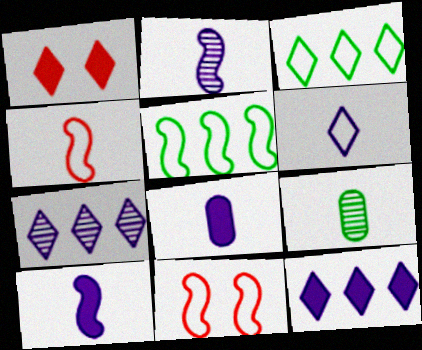[[2, 6, 8], 
[9, 11, 12]]